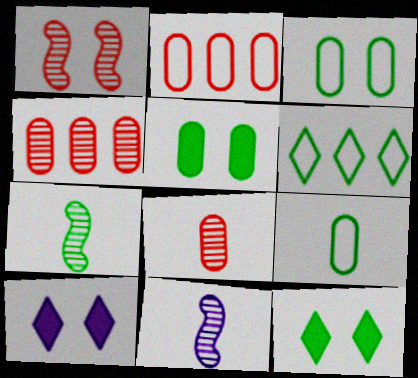[[1, 3, 10], 
[2, 7, 10], 
[2, 11, 12], 
[5, 6, 7]]